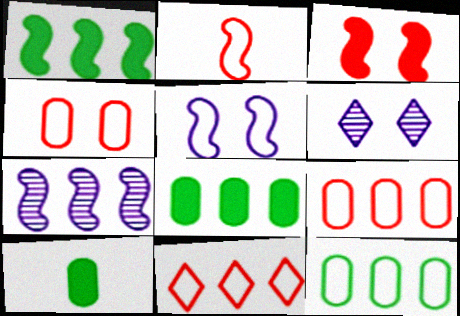[[2, 4, 11], 
[2, 6, 8], 
[7, 8, 11]]